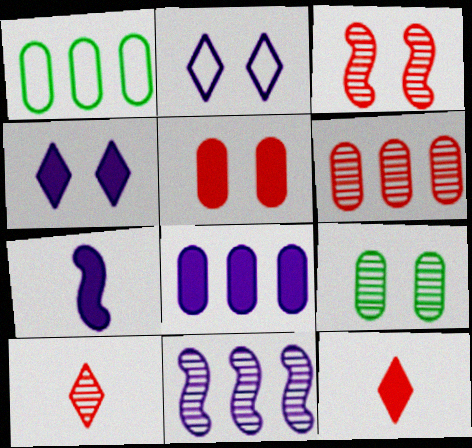[[1, 6, 8], 
[3, 6, 10], 
[4, 7, 8], 
[9, 10, 11]]